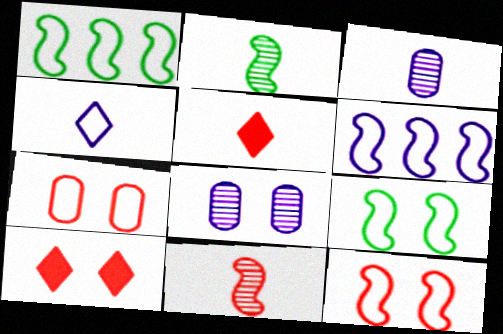[[1, 3, 10], 
[1, 4, 7], 
[1, 5, 8], 
[8, 9, 10]]